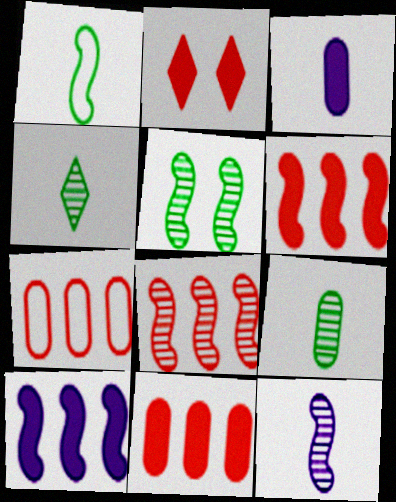[[5, 8, 12]]